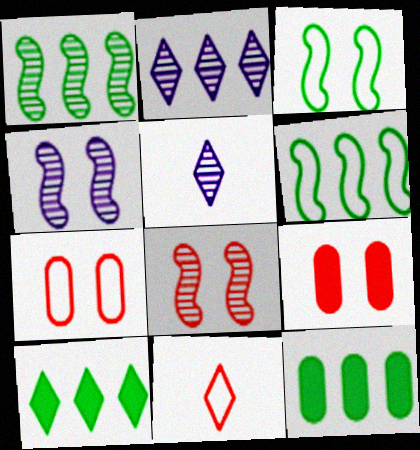[[4, 11, 12], 
[5, 6, 9]]